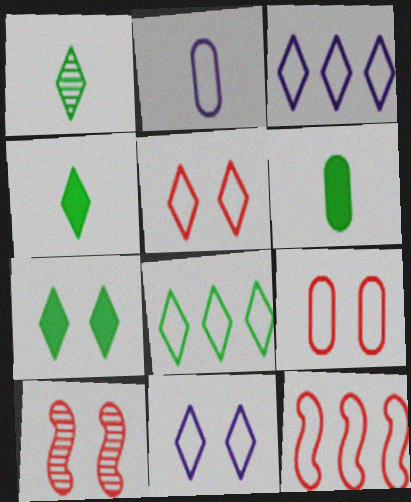[[1, 7, 8], 
[3, 6, 10]]